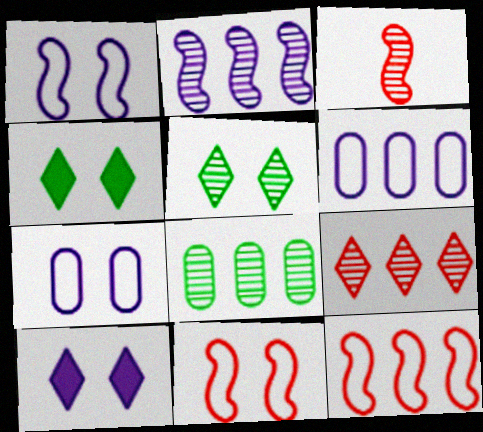[[2, 8, 9], 
[3, 4, 6]]